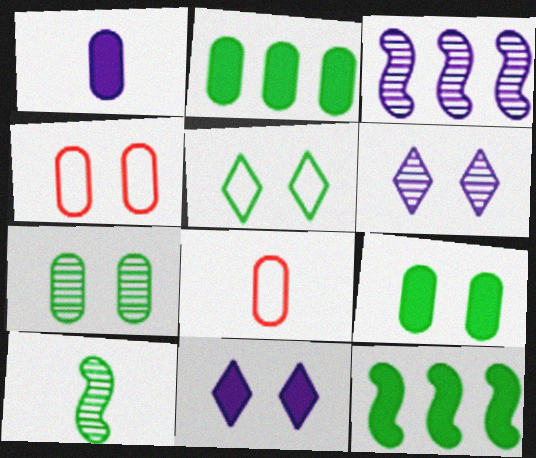[[2, 5, 10], 
[6, 8, 12]]